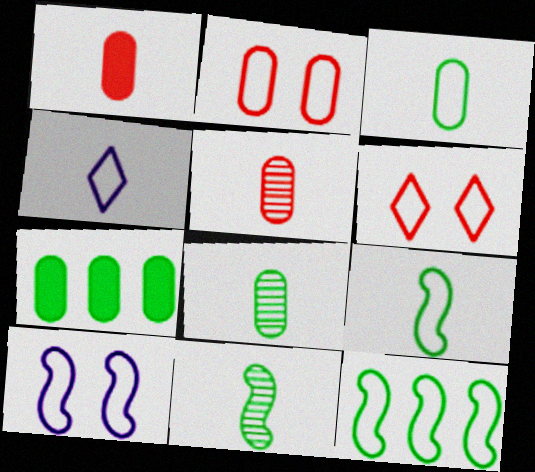[[1, 4, 11], 
[2, 4, 12]]